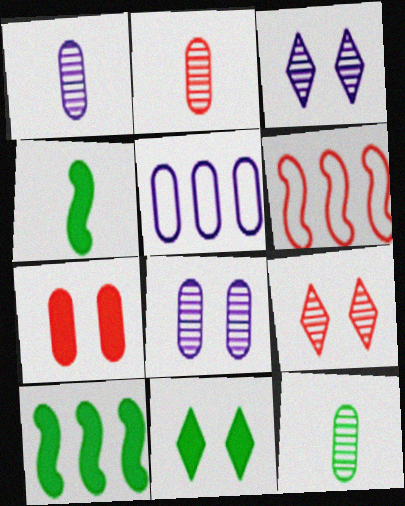[[1, 2, 12], 
[1, 6, 11], 
[4, 5, 9], 
[5, 7, 12]]